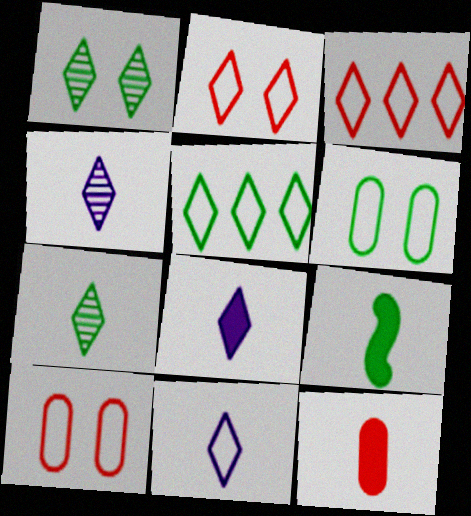[[1, 3, 8], 
[2, 5, 11], 
[4, 8, 11], 
[8, 9, 12]]